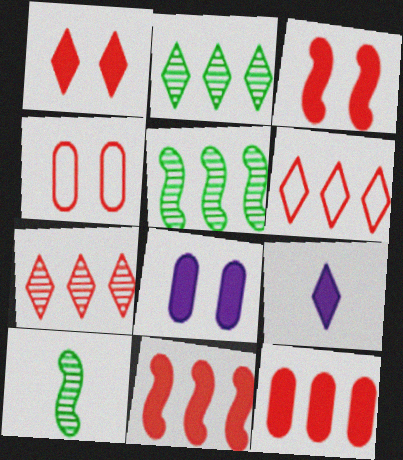[[4, 5, 9], 
[6, 8, 10]]